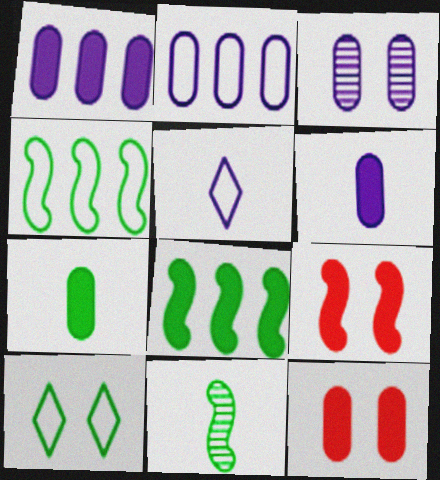[[1, 7, 12], 
[2, 3, 6], 
[3, 9, 10]]